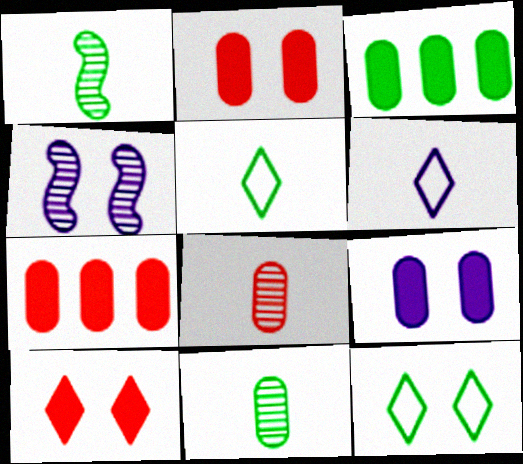[[1, 3, 12], 
[2, 4, 12], 
[4, 5, 7]]